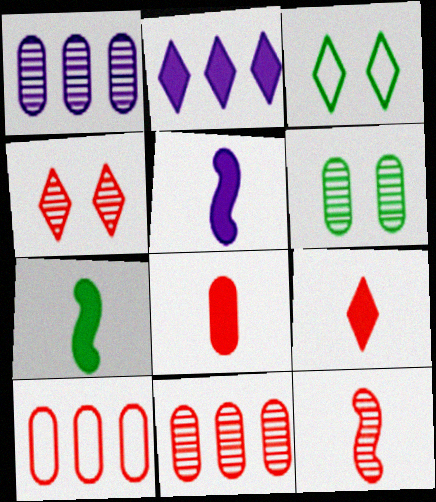[[3, 5, 11], 
[4, 11, 12]]